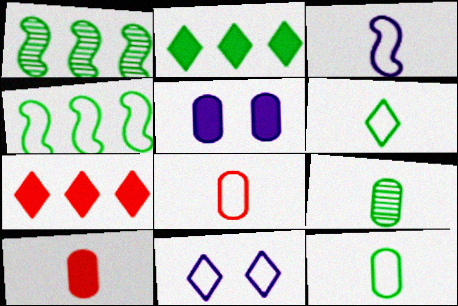[[1, 10, 11], 
[3, 6, 8], 
[4, 8, 11]]